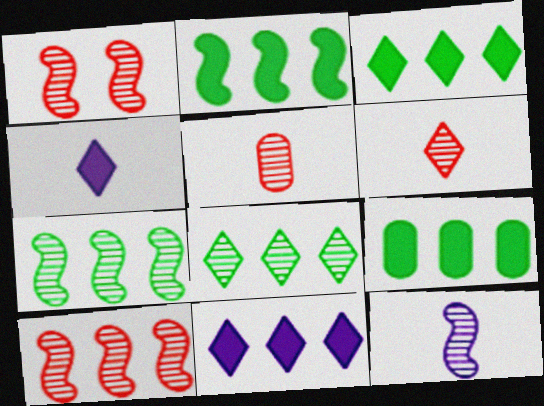[[1, 7, 12], 
[2, 3, 9]]